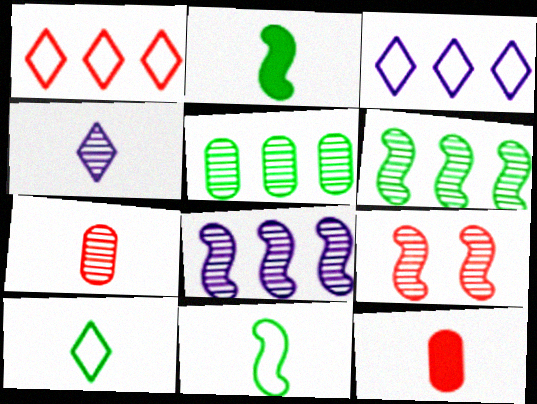[[1, 9, 12], 
[4, 5, 9], 
[4, 11, 12]]